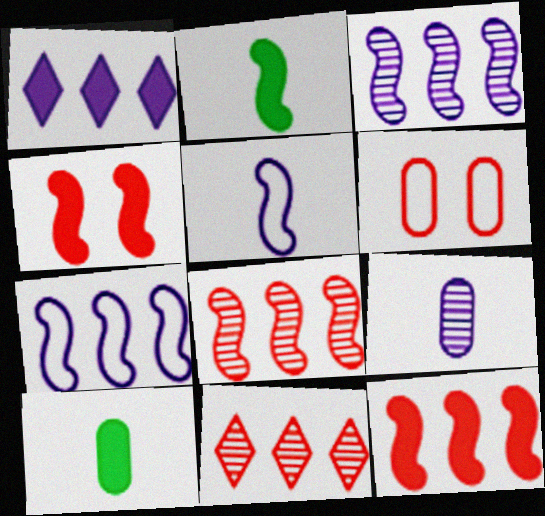[[1, 4, 10]]